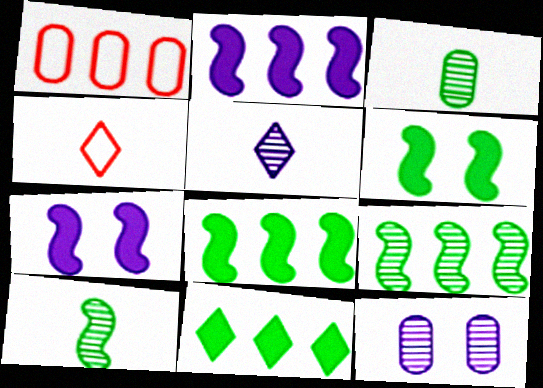[[1, 5, 6], 
[4, 8, 12]]